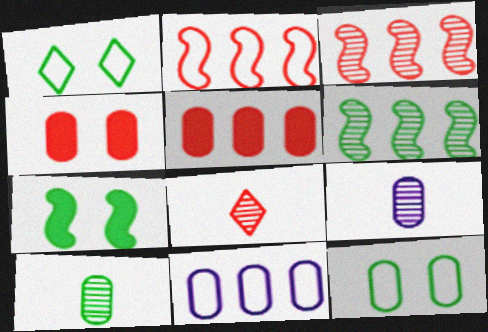[[2, 4, 8], 
[4, 10, 11], 
[5, 9, 12], 
[7, 8, 11]]